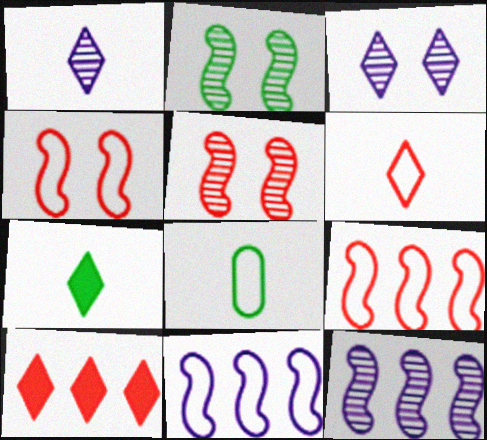[[1, 6, 7]]